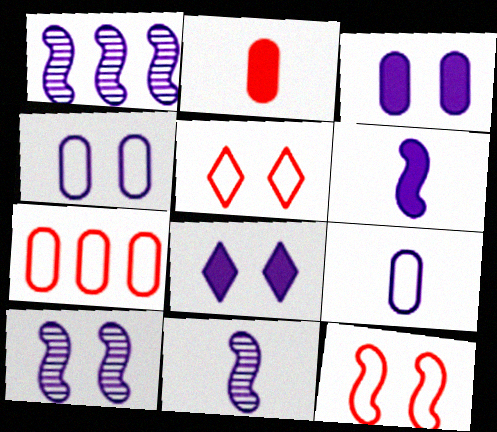[[1, 8, 9], 
[1, 10, 11], 
[4, 8, 10]]